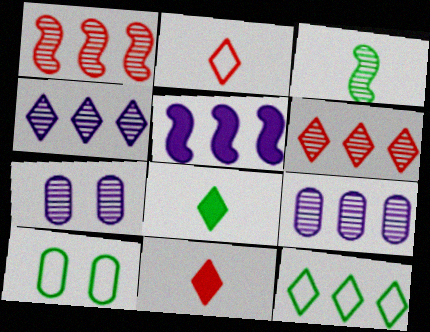[[3, 6, 7]]